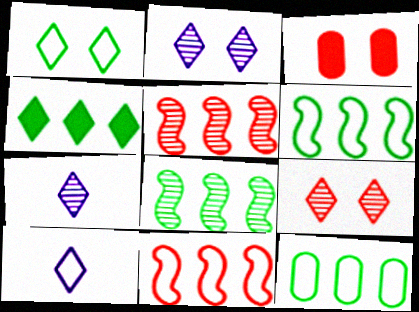[[3, 6, 7], 
[3, 8, 10], 
[4, 8, 12], 
[4, 9, 10]]